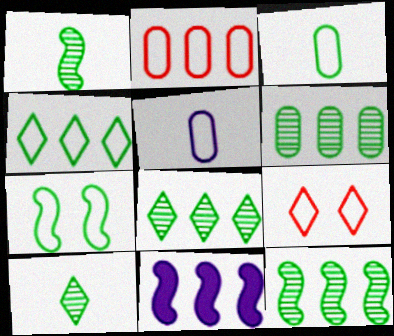[[2, 8, 11], 
[3, 4, 7], 
[6, 8, 12]]